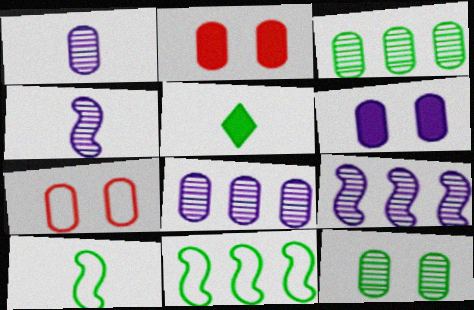[[5, 7, 9], 
[5, 11, 12], 
[6, 7, 12]]